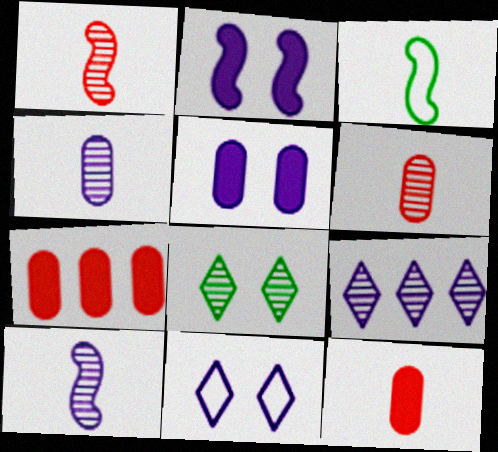[]